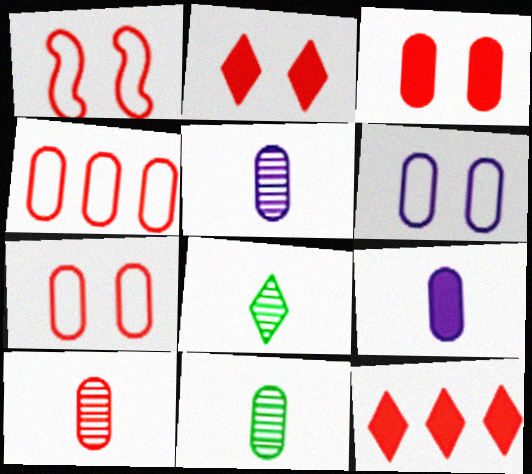[[1, 10, 12], 
[3, 4, 10], 
[5, 10, 11]]